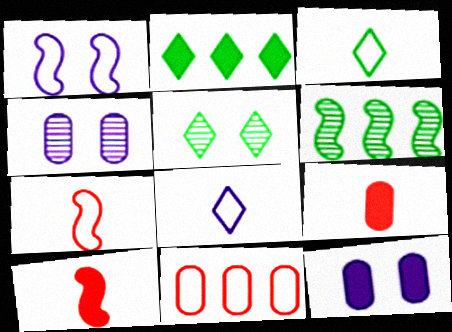[[1, 3, 11], 
[1, 6, 10], 
[2, 3, 5], 
[2, 4, 7], 
[2, 10, 12]]